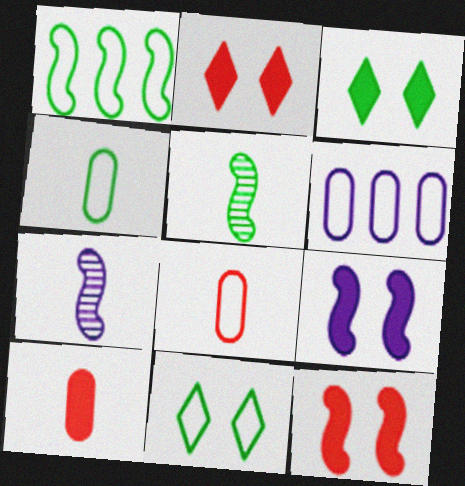[[1, 4, 11], 
[1, 7, 12], 
[2, 5, 6]]